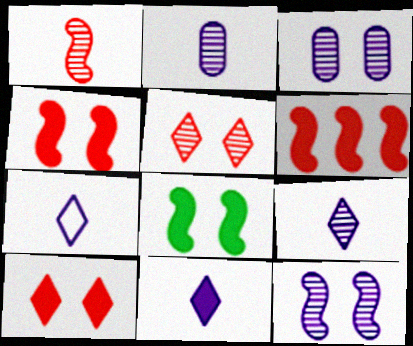[[7, 9, 11]]